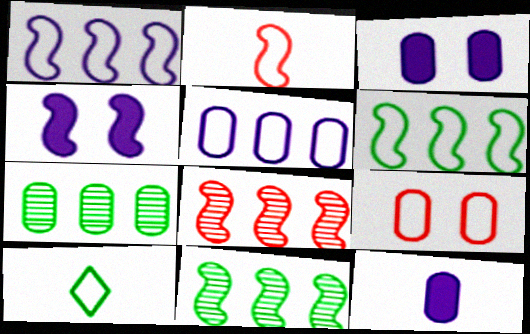[[1, 9, 10], 
[2, 4, 11], 
[3, 8, 10], 
[7, 9, 12]]